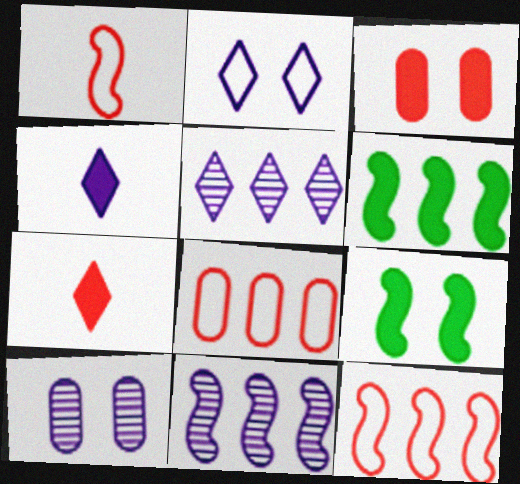[[1, 9, 11], 
[2, 4, 5], 
[3, 4, 6], 
[5, 6, 8], 
[6, 11, 12]]